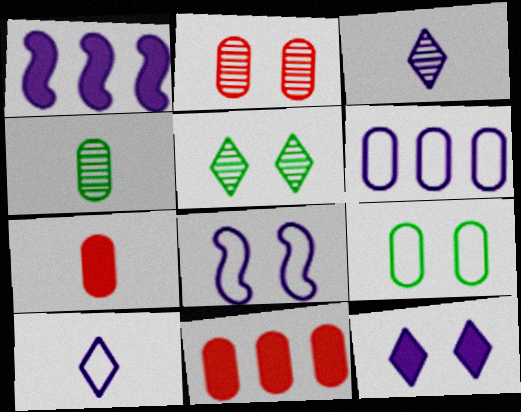[[6, 8, 10]]